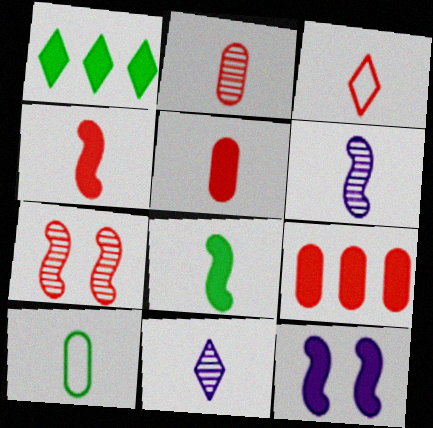[[1, 5, 12], 
[2, 3, 4], 
[3, 7, 9], 
[4, 10, 11]]